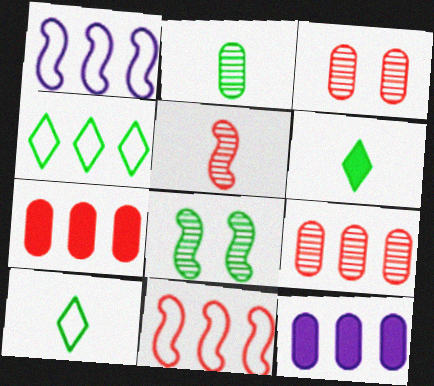[[1, 3, 6]]